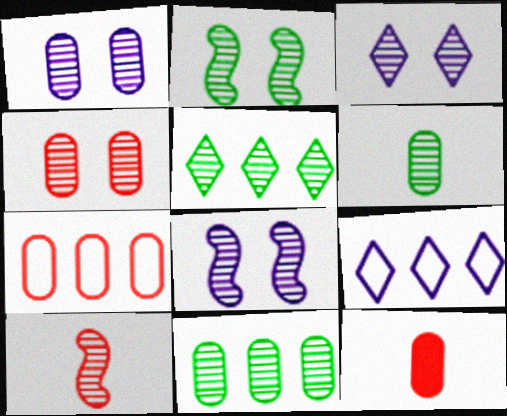[[1, 3, 8], 
[1, 5, 10], 
[2, 3, 4], 
[2, 5, 6], 
[2, 9, 12], 
[3, 10, 11], 
[4, 7, 12]]